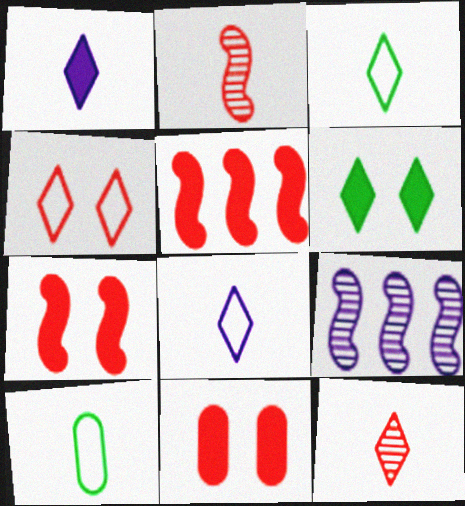[[1, 2, 10], 
[1, 3, 12], 
[3, 9, 11]]